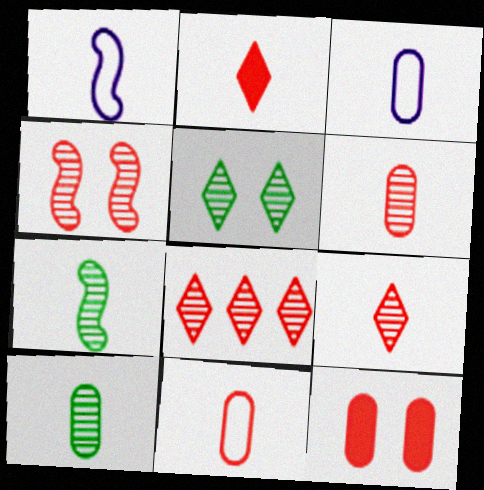[[1, 2, 10], 
[2, 3, 7], 
[4, 6, 8]]